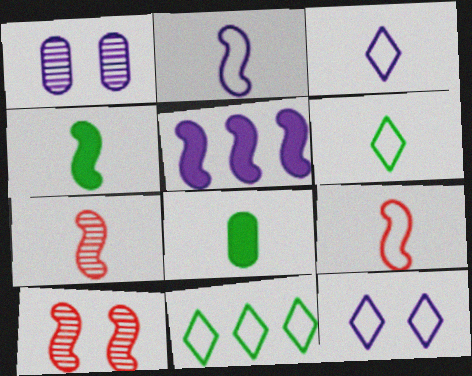[[1, 3, 5], 
[2, 4, 7], 
[3, 7, 8]]